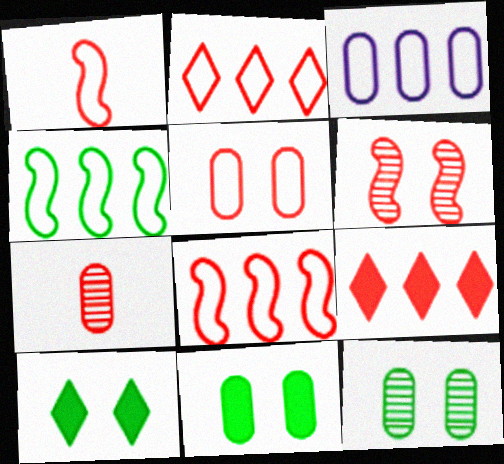[[1, 2, 5], 
[2, 3, 4], 
[3, 7, 11]]